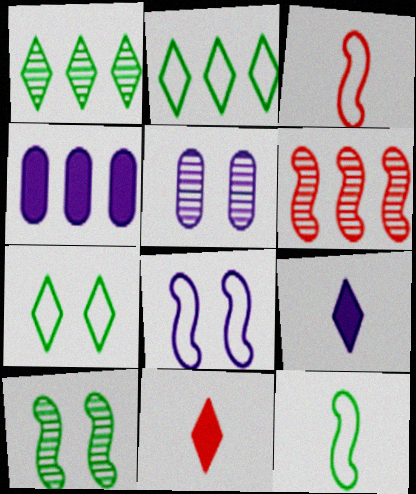[[2, 4, 6]]